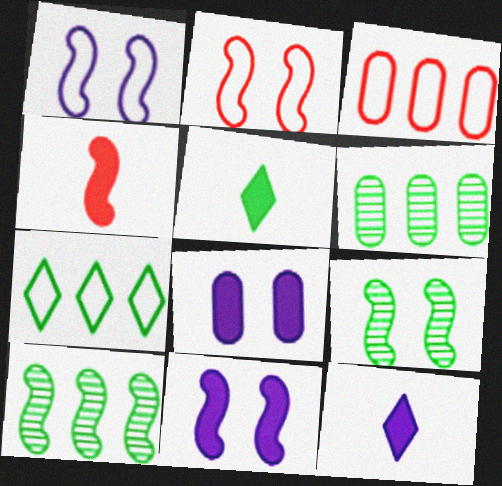[[1, 4, 10], 
[2, 6, 12], 
[2, 9, 11], 
[3, 9, 12]]